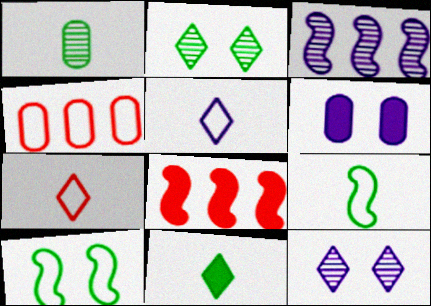[[1, 4, 6], 
[1, 9, 11], 
[3, 5, 6], 
[4, 5, 10], 
[6, 8, 11]]